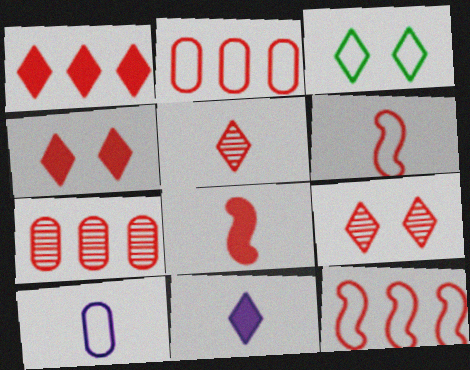[[1, 7, 12], 
[2, 8, 9], 
[3, 10, 12], 
[4, 6, 7]]